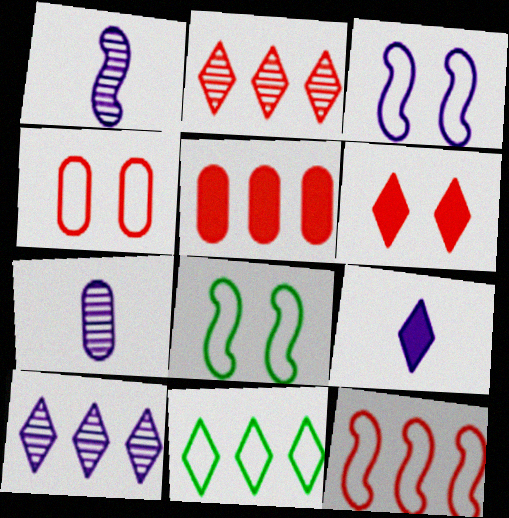[[2, 5, 12]]